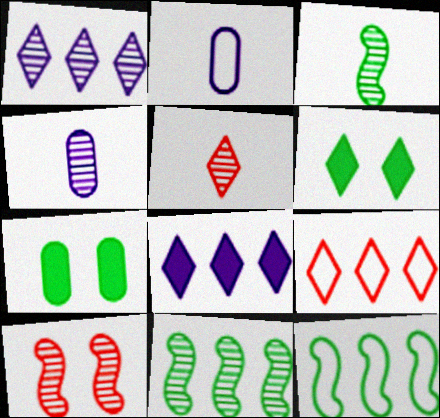[[3, 4, 5]]